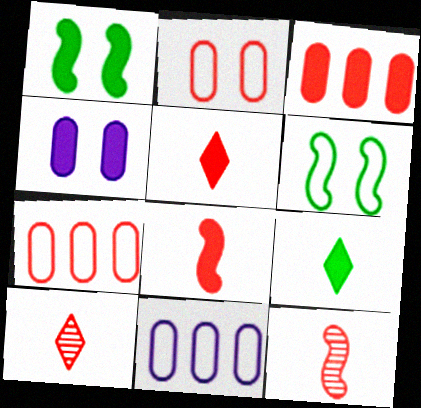[[1, 10, 11]]